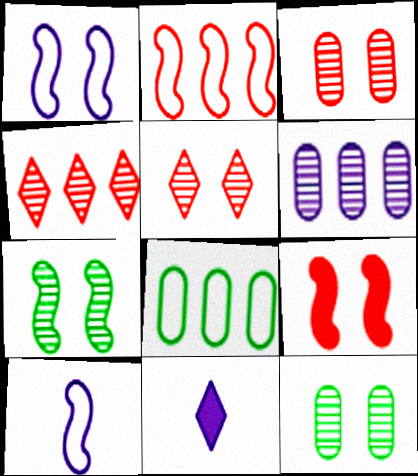[[1, 6, 11], 
[1, 7, 9], 
[2, 11, 12]]